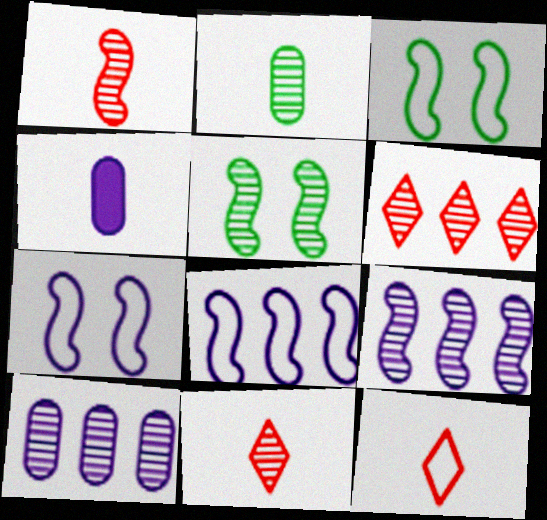[[1, 5, 9], 
[3, 4, 6], 
[5, 10, 11]]